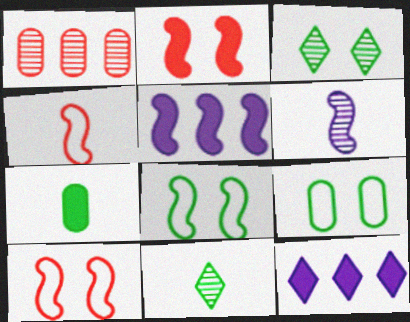[[1, 3, 6], 
[2, 7, 12]]